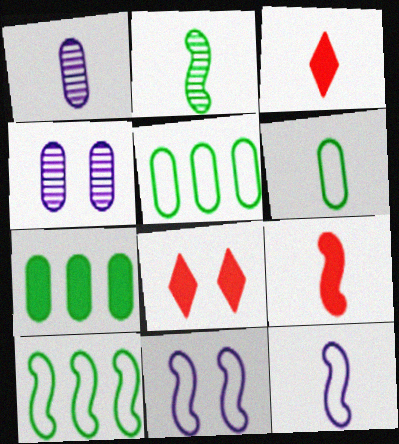[[1, 8, 10], 
[2, 9, 12], 
[3, 4, 10]]